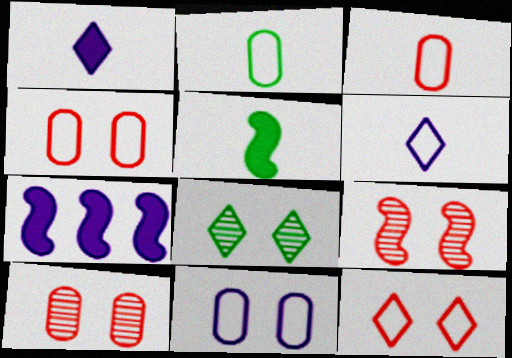[[3, 7, 8]]